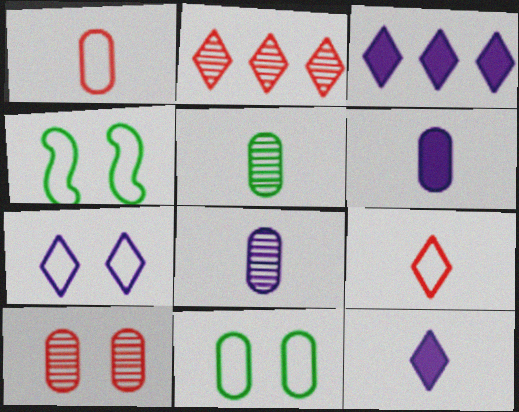[[1, 5, 6], 
[2, 4, 6]]